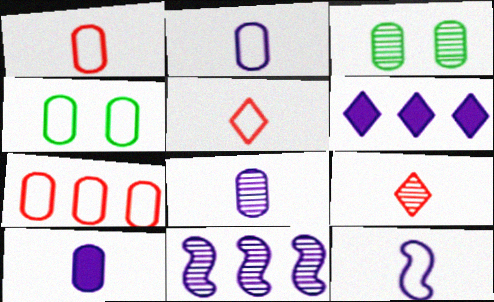[[2, 4, 7], 
[2, 8, 10], 
[3, 7, 10], 
[3, 9, 11]]